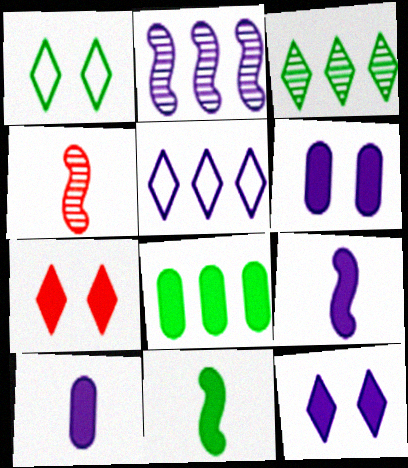[[7, 8, 9]]